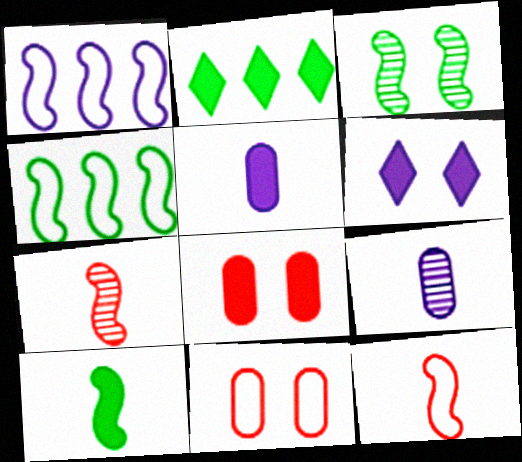[[1, 6, 9], 
[3, 4, 10], 
[3, 6, 11]]